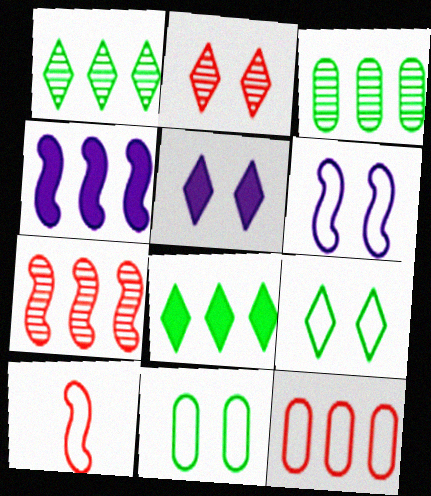[[1, 4, 12], 
[2, 5, 9], 
[3, 5, 10]]